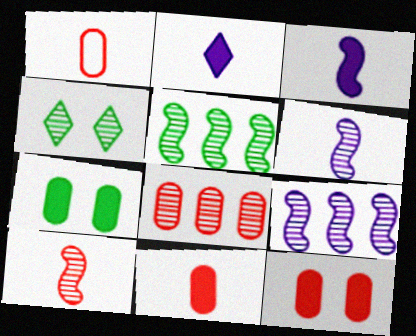[[1, 8, 12], 
[4, 6, 8]]